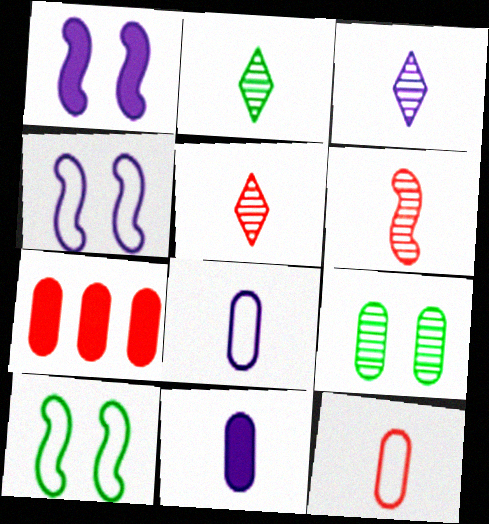[[2, 3, 5], 
[2, 4, 7], 
[3, 7, 10], 
[7, 8, 9]]